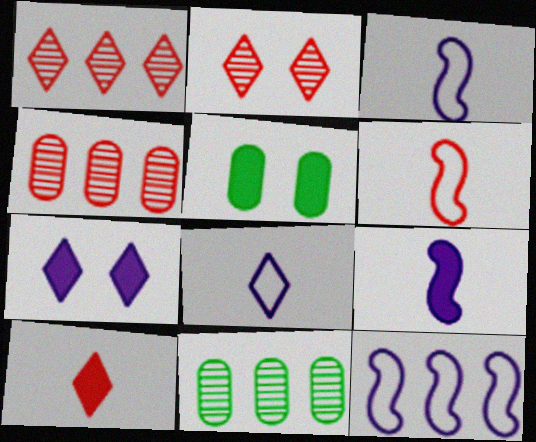[[1, 3, 5], 
[6, 7, 11]]